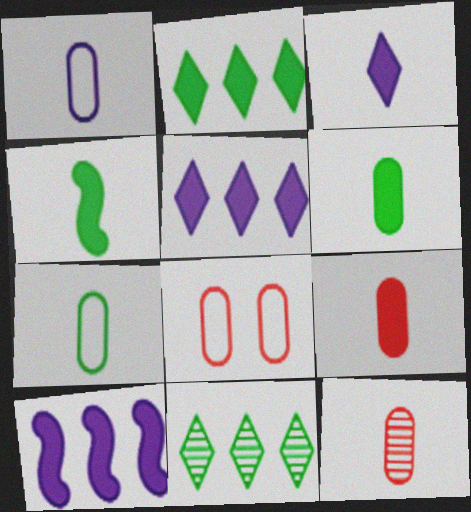[[1, 6, 12], 
[3, 4, 9]]